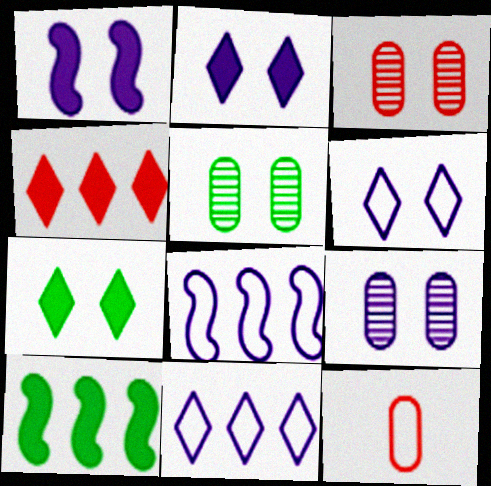[[1, 6, 9], 
[3, 5, 9]]